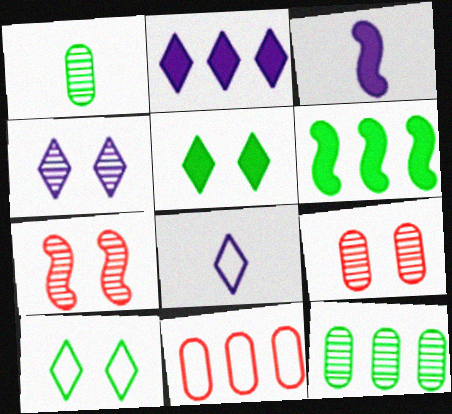[[1, 6, 10], 
[2, 4, 8], 
[6, 8, 9]]